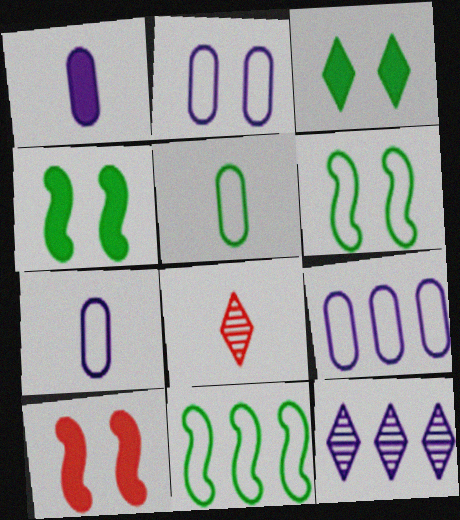[[2, 7, 9], 
[4, 8, 9], 
[5, 10, 12]]